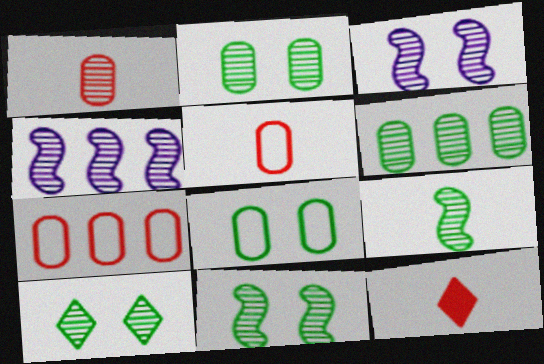[[1, 4, 10], 
[2, 10, 11], 
[4, 8, 12], 
[6, 9, 10]]